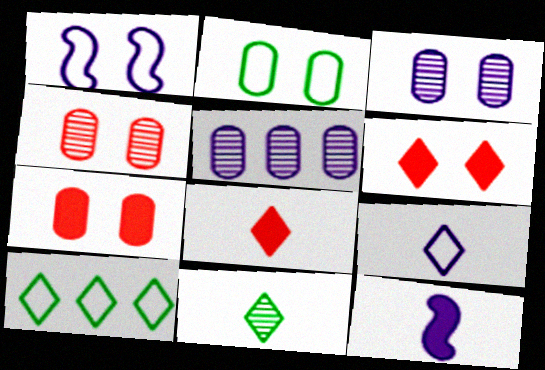[[2, 3, 7], 
[4, 10, 12], 
[8, 9, 11]]